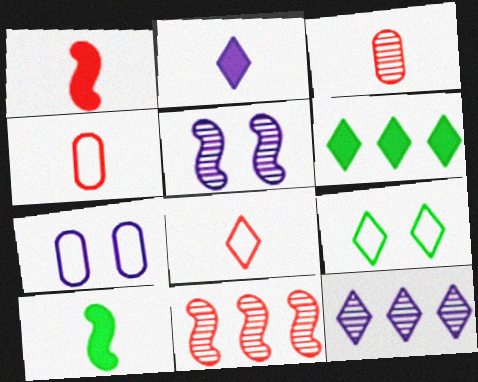[[1, 3, 8], 
[4, 5, 6]]